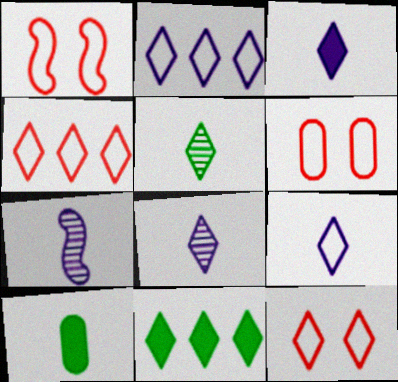[[1, 6, 12], 
[3, 8, 9], 
[6, 7, 11], 
[8, 11, 12]]